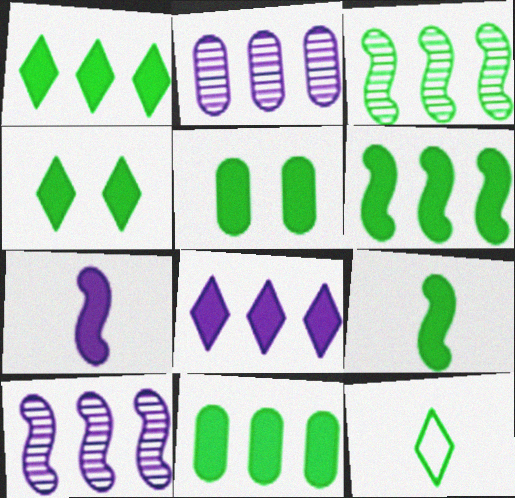[[1, 5, 9], 
[1, 6, 11], 
[3, 5, 12], 
[4, 9, 11]]